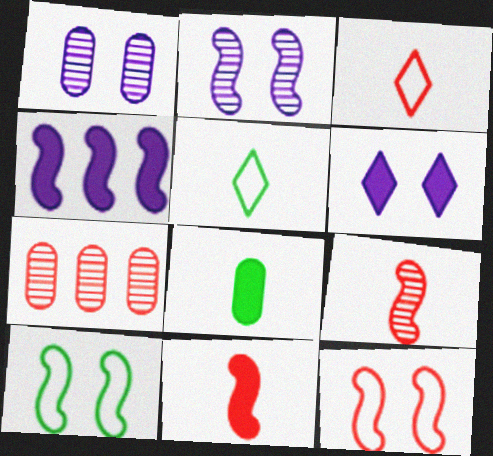[[4, 9, 10]]